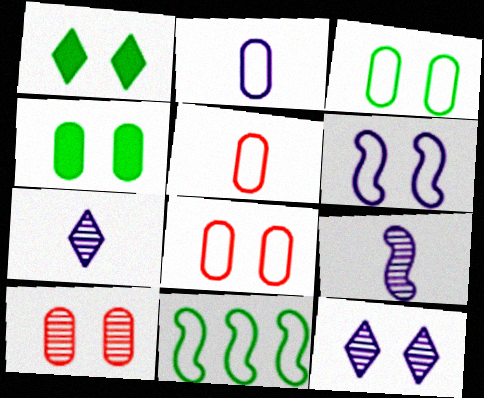[[1, 6, 10]]